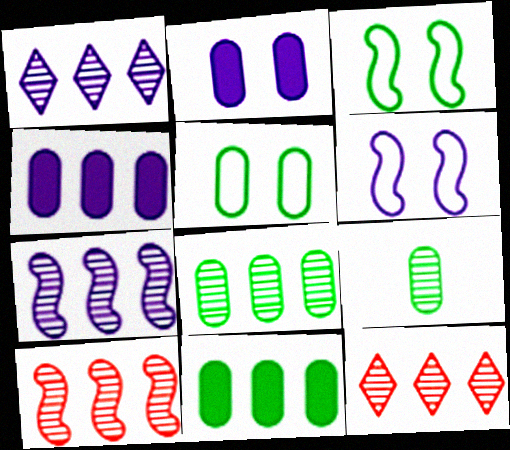[[1, 8, 10], 
[5, 9, 11], 
[7, 8, 12]]